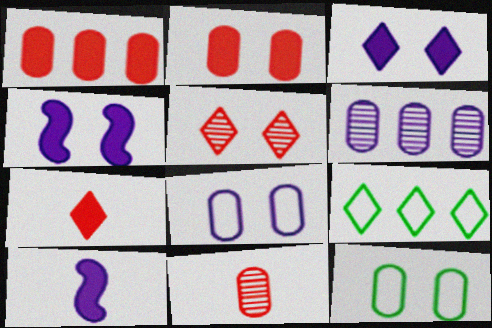[[4, 5, 12], 
[4, 9, 11]]